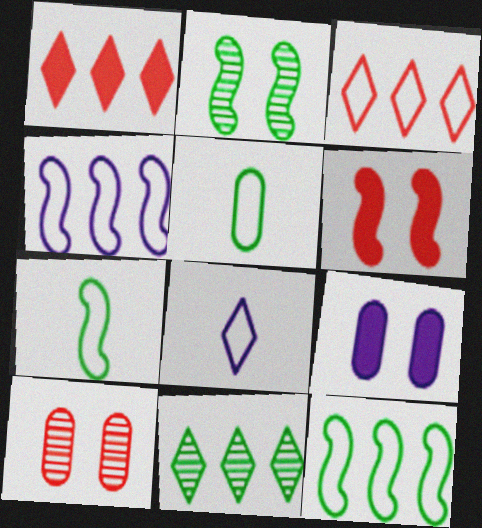[]